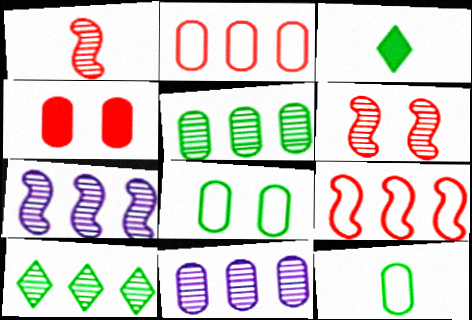[[4, 11, 12]]